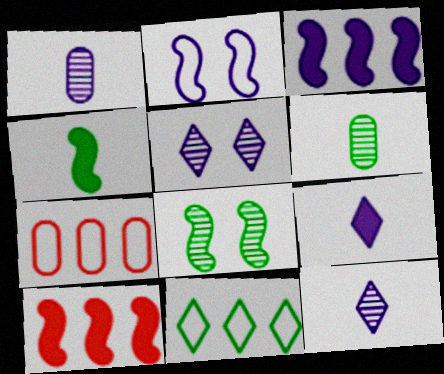[[4, 5, 7], 
[7, 8, 9]]